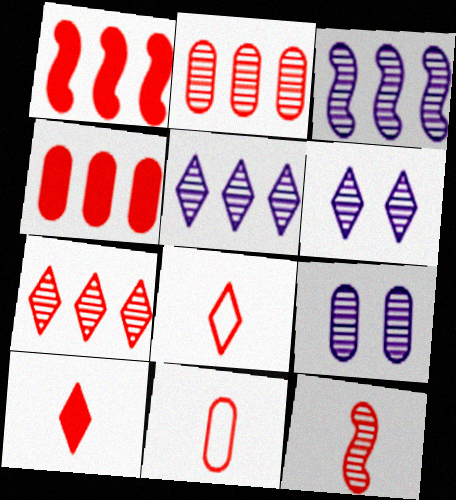[[10, 11, 12]]